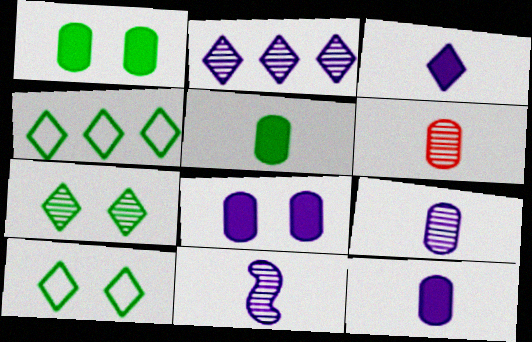[]